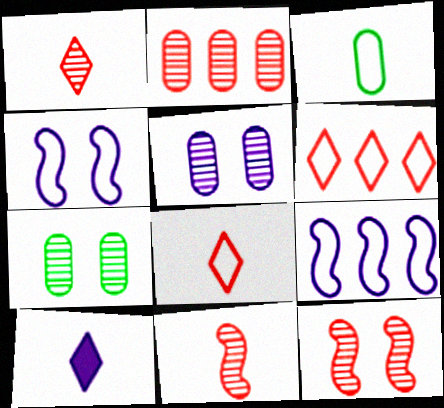[[1, 2, 12], 
[3, 4, 6], 
[3, 10, 11], 
[5, 9, 10]]